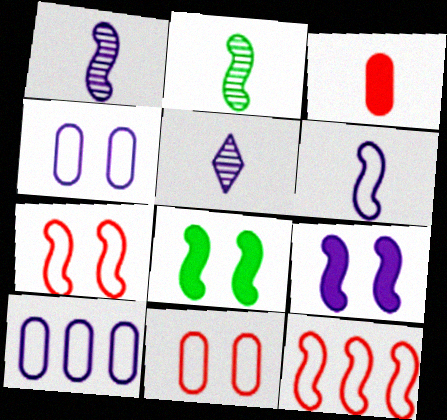[[1, 8, 12], 
[2, 9, 12], 
[5, 9, 10]]